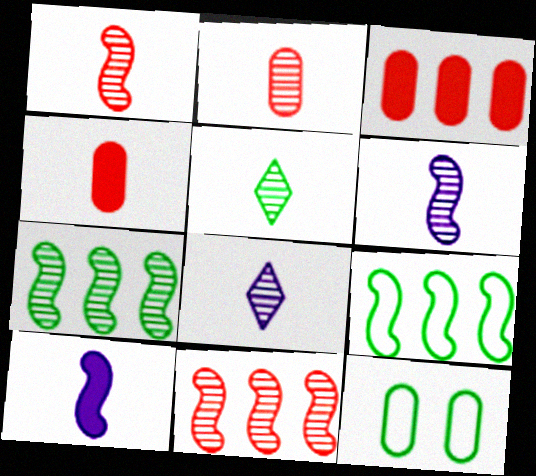[[2, 5, 6]]